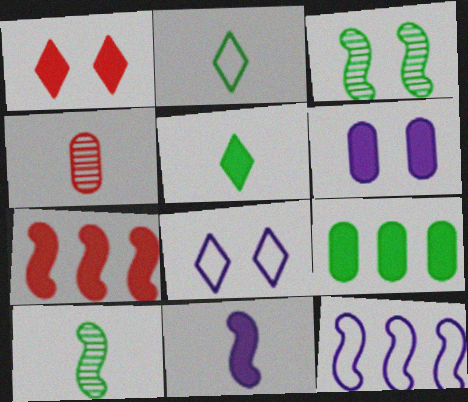[[1, 9, 11], 
[2, 3, 9], 
[2, 4, 11], 
[5, 6, 7]]